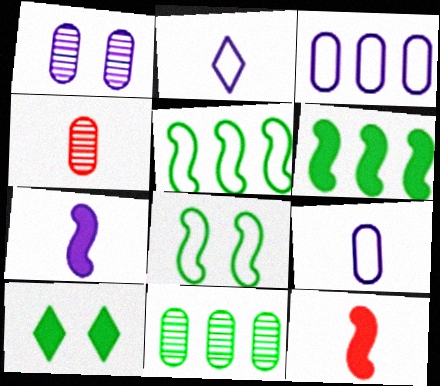[[1, 4, 11]]